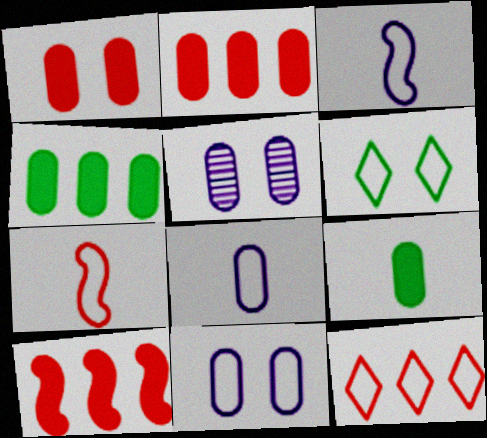[]